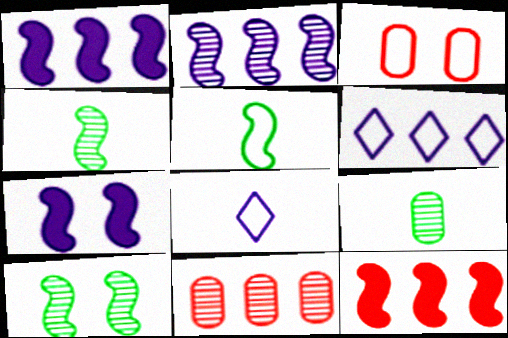[[3, 5, 6]]